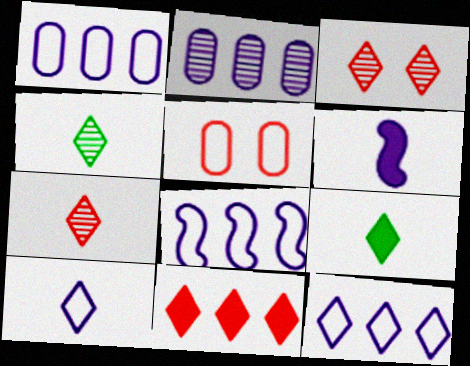[[1, 8, 12], 
[3, 9, 12], 
[7, 9, 10]]